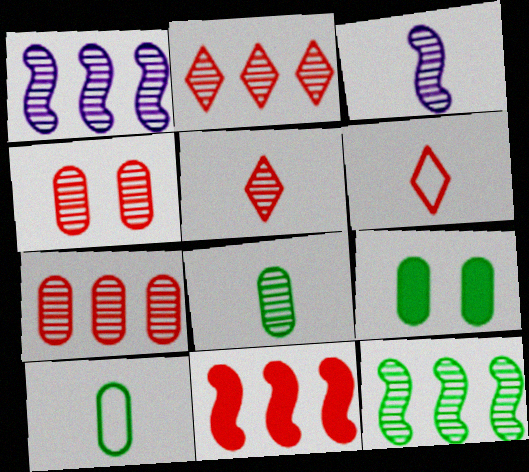[[1, 6, 9], 
[3, 5, 8], 
[4, 6, 11]]